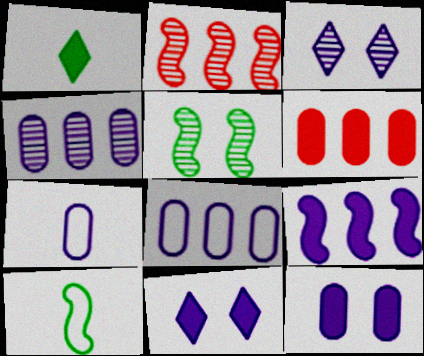[[3, 6, 10], 
[3, 7, 9], 
[4, 7, 12]]